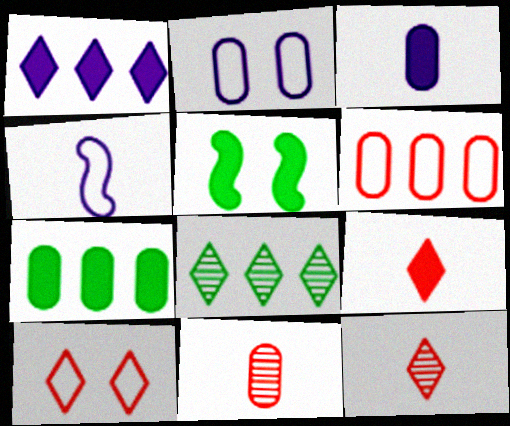[[2, 7, 11]]